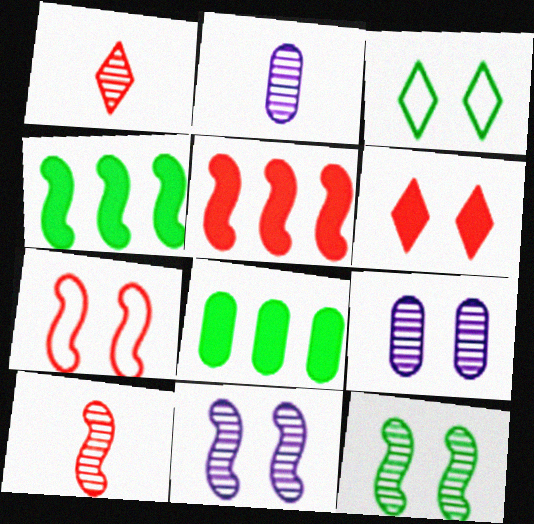[[2, 3, 5], 
[5, 7, 10]]